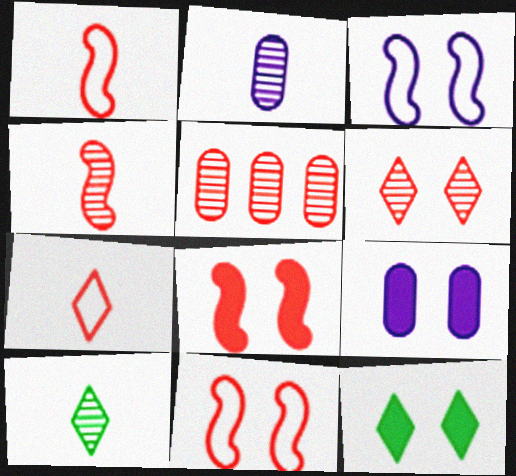[[2, 4, 10], 
[4, 5, 6], 
[5, 7, 8], 
[8, 9, 12]]